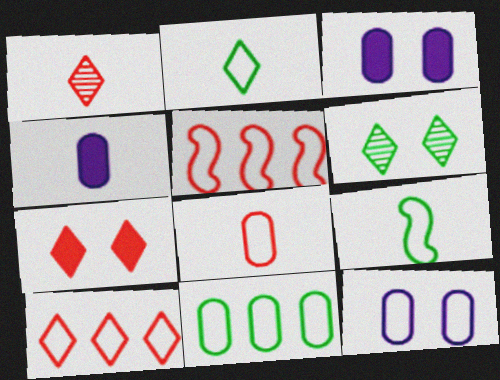[[1, 4, 9], 
[1, 7, 10], 
[2, 5, 12], 
[4, 5, 6], 
[8, 11, 12], 
[9, 10, 12]]